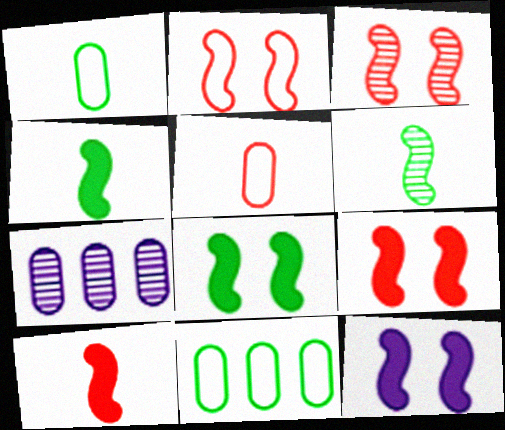[[2, 3, 9], 
[8, 9, 12]]